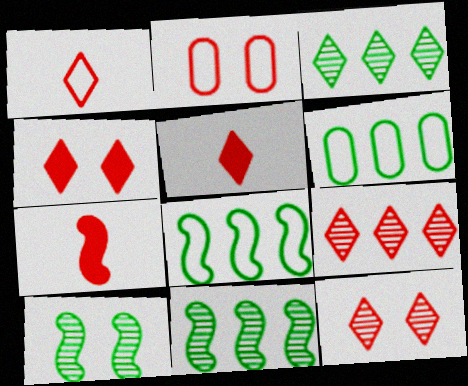[[1, 4, 9], 
[2, 7, 9]]